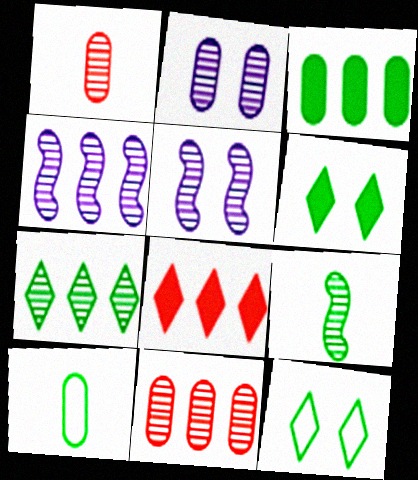[[1, 5, 7], 
[3, 9, 12], 
[4, 7, 11], 
[5, 8, 10]]